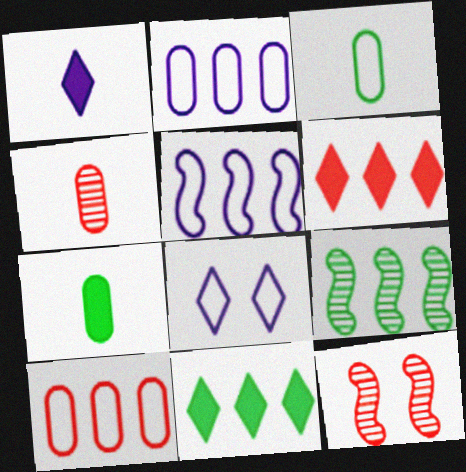[[2, 6, 9]]